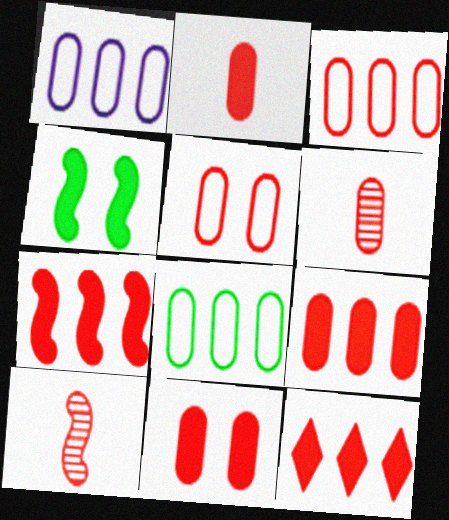[[1, 3, 8], 
[2, 9, 11], 
[3, 6, 11], 
[5, 6, 9], 
[5, 10, 12], 
[7, 9, 12]]